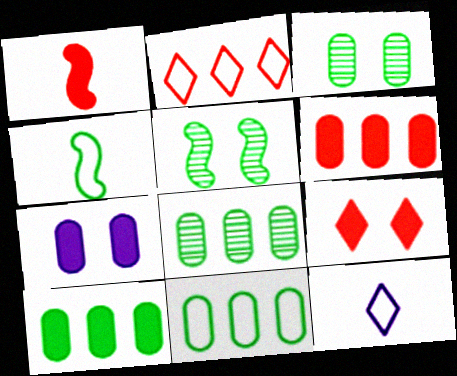[[1, 6, 9], 
[5, 6, 12], 
[8, 10, 11]]